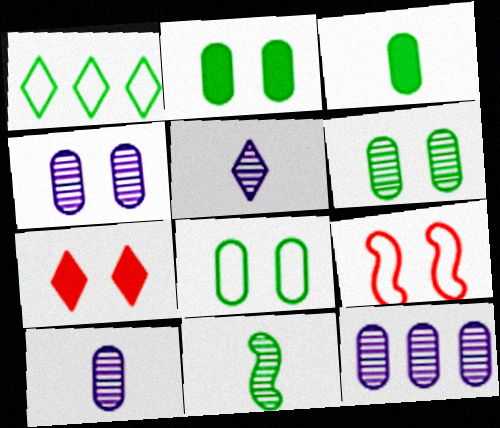[[1, 2, 11], 
[1, 5, 7], 
[2, 6, 8], 
[4, 10, 12]]